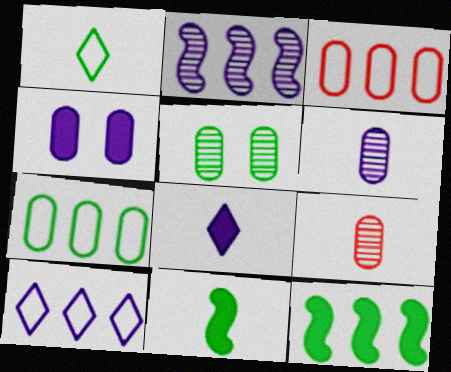[[1, 5, 12], 
[4, 7, 9]]